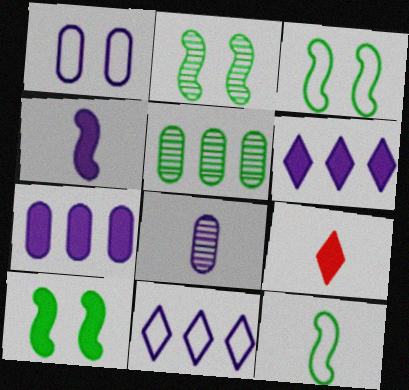[[1, 7, 8], 
[2, 3, 10], 
[7, 9, 10], 
[8, 9, 12]]